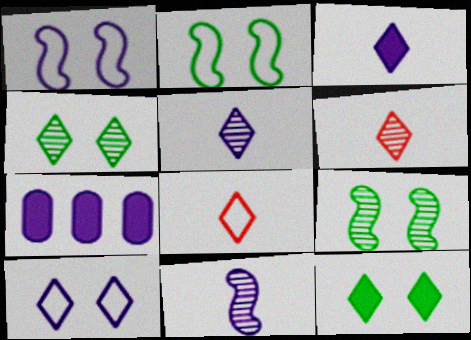[[1, 5, 7], 
[2, 6, 7], 
[7, 8, 9], 
[7, 10, 11]]